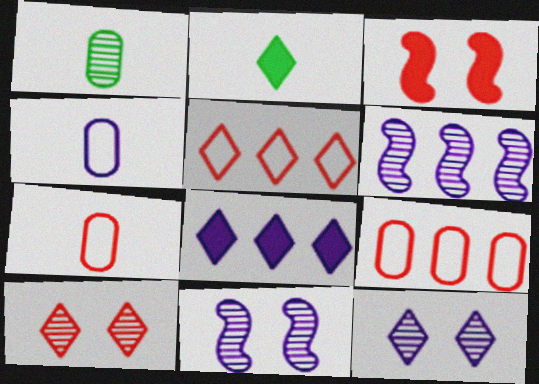[[1, 6, 10], 
[2, 5, 12], 
[2, 9, 11], 
[4, 8, 11]]